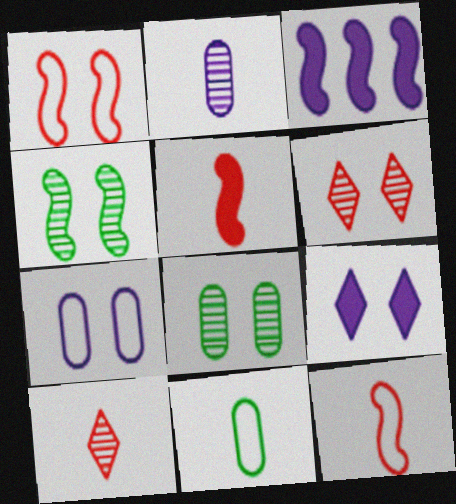[[1, 8, 9], 
[3, 4, 12], 
[3, 6, 11]]